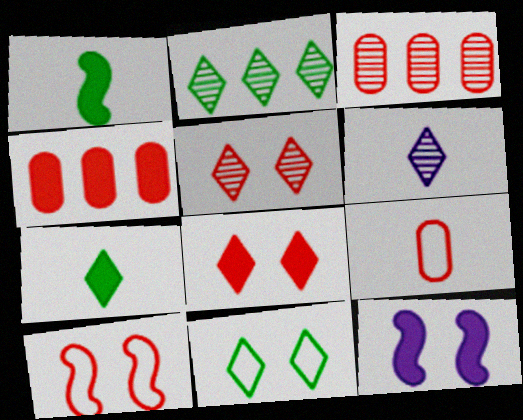[[1, 6, 9], 
[2, 5, 6], 
[2, 7, 11], 
[2, 9, 12], 
[4, 7, 12]]